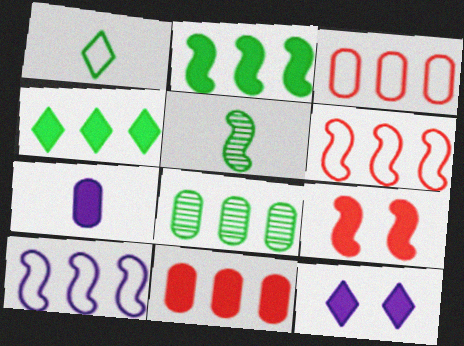[[3, 5, 12], 
[4, 7, 9], 
[5, 9, 10]]